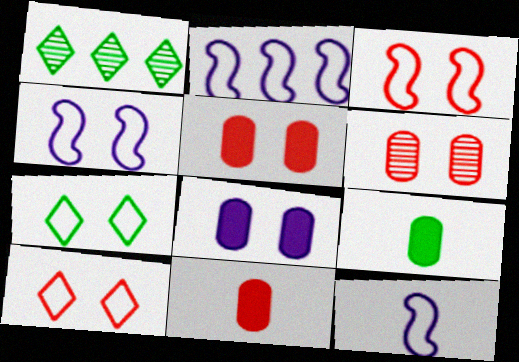[[1, 4, 11], 
[1, 5, 12], 
[2, 4, 12]]